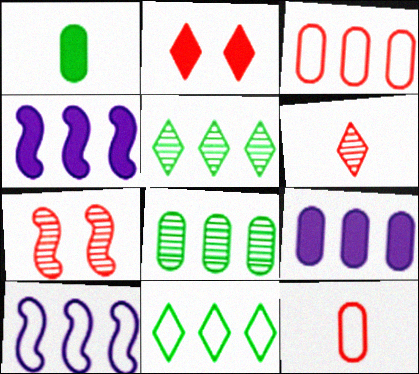[[1, 2, 4], 
[3, 4, 5], 
[3, 8, 9], 
[3, 10, 11]]